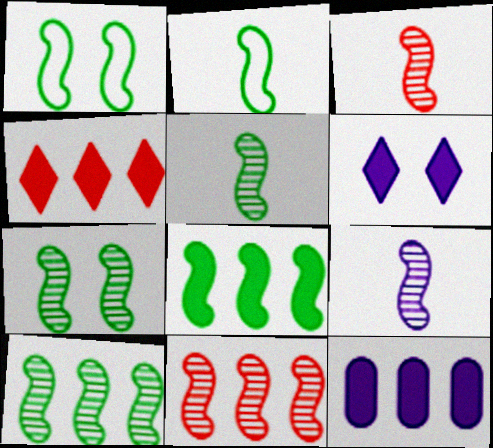[[1, 5, 8], 
[2, 7, 8], 
[3, 5, 9], 
[4, 8, 12], 
[5, 7, 10], 
[7, 9, 11]]